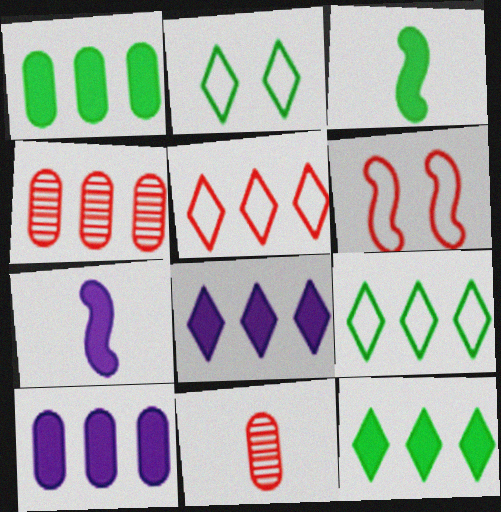[[2, 4, 7]]